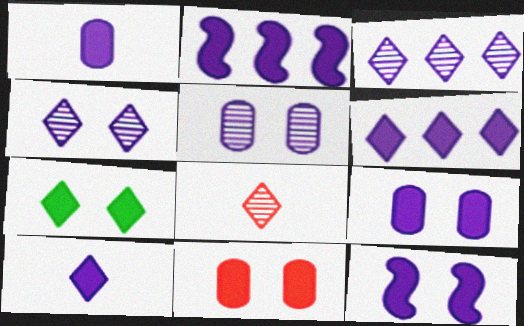[[1, 6, 12], 
[2, 9, 10], 
[7, 11, 12]]